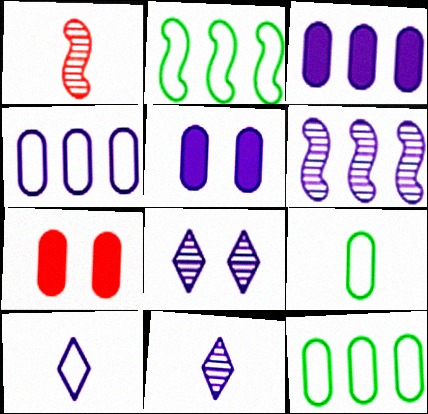[[2, 7, 11], 
[5, 6, 10]]